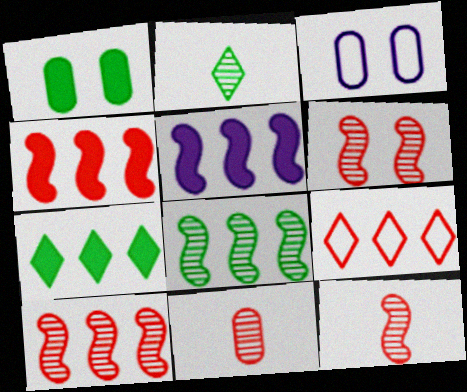[[2, 3, 4], 
[3, 7, 12], 
[6, 10, 12]]